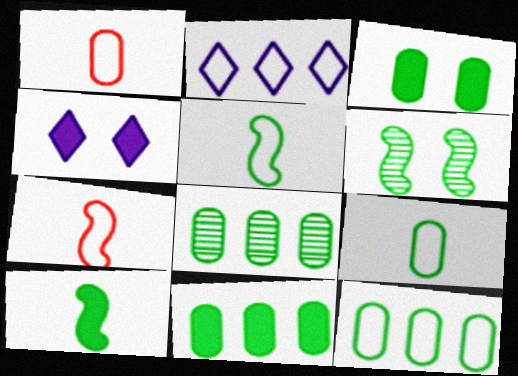[[3, 8, 9], 
[4, 7, 8], 
[8, 11, 12]]